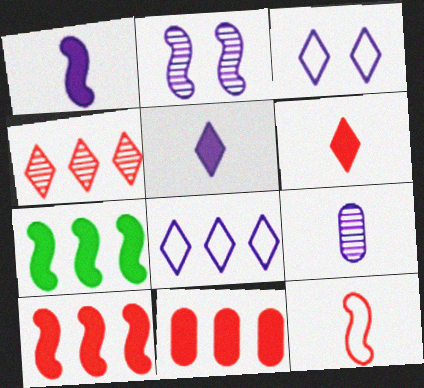[[2, 7, 12]]